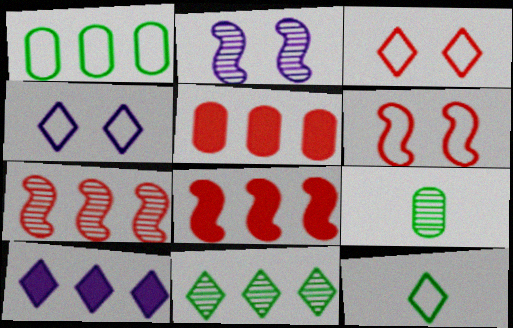[[1, 7, 10], 
[2, 5, 12], 
[4, 8, 9], 
[6, 9, 10]]